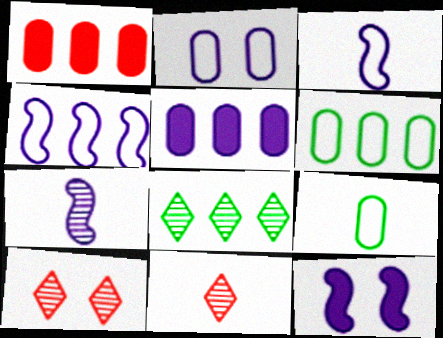[[1, 4, 8], 
[4, 7, 12], 
[6, 11, 12]]